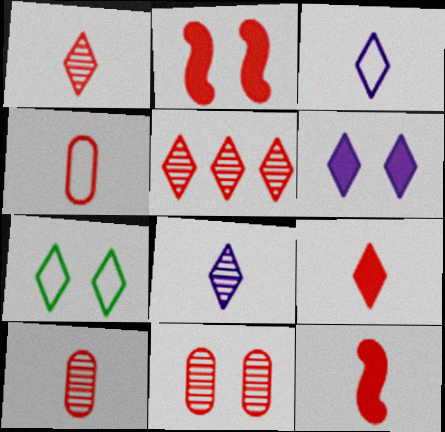[[1, 4, 12], 
[2, 4, 5]]